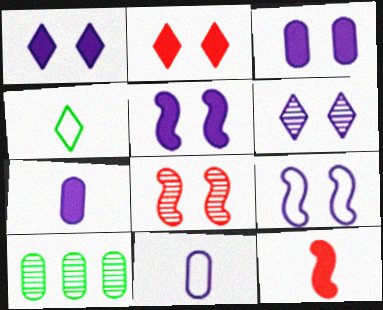[[1, 3, 5], 
[3, 6, 9]]